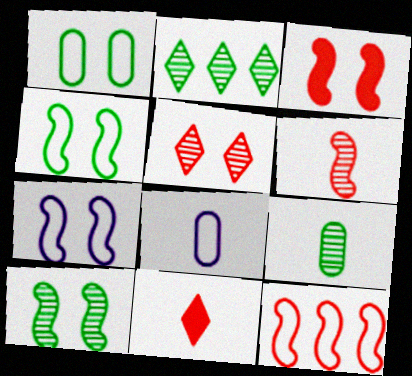[[2, 3, 8], 
[2, 9, 10], 
[3, 6, 12], 
[3, 7, 10]]